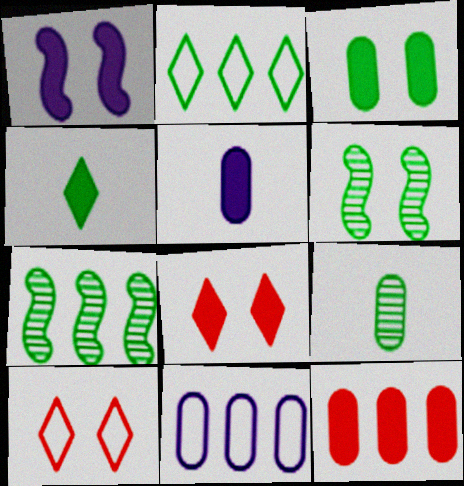[[1, 3, 8], 
[1, 4, 12], 
[3, 5, 12], 
[5, 7, 10]]